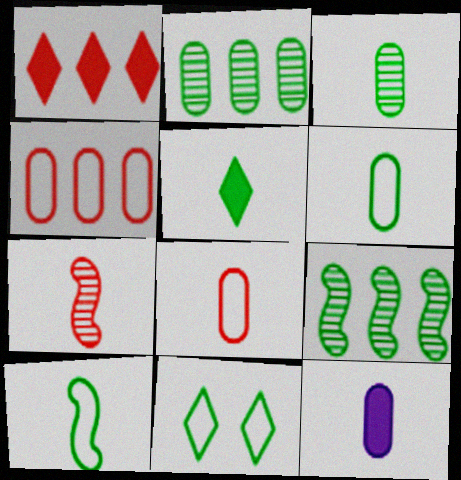[[3, 5, 10], 
[3, 8, 12]]